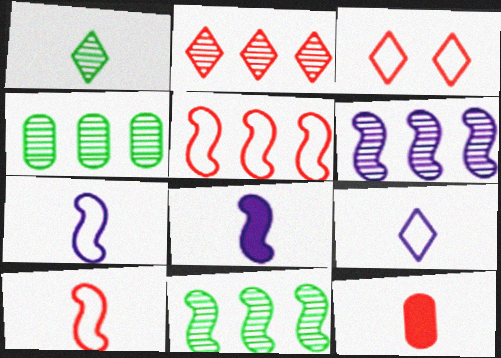[[1, 7, 12], 
[2, 4, 6], 
[3, 4, 8]]